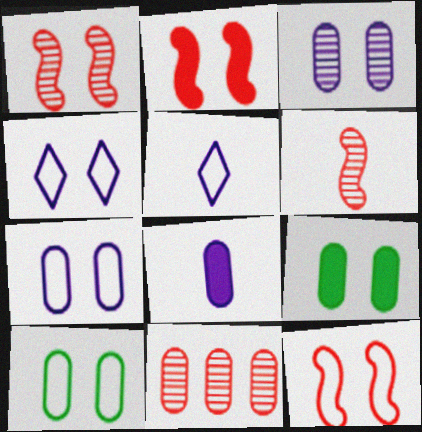[[1, 2, 12], 
[1, 4, 9], 
[4, 10, 12], 
[8, 10, 11]]